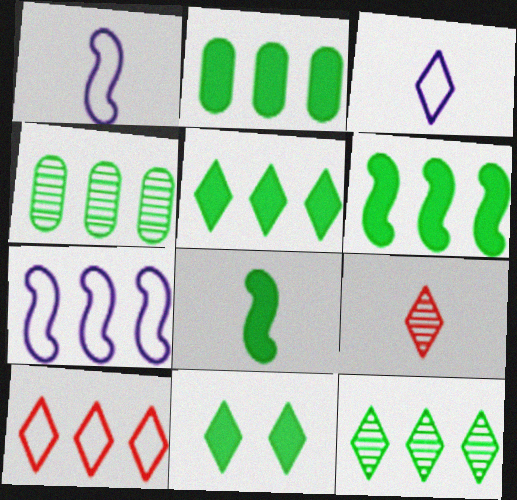[[2, 5, 6], 
[2, 8, 11]]